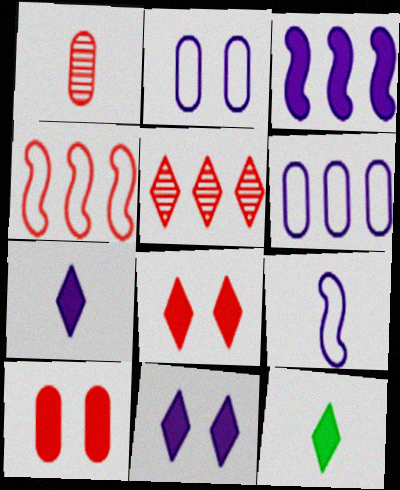[[1, 4, 8], 
[1, 9, 12], 
[3, 10, 12]]